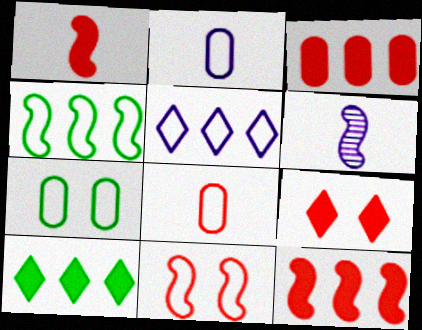[[1, 3, 9]]